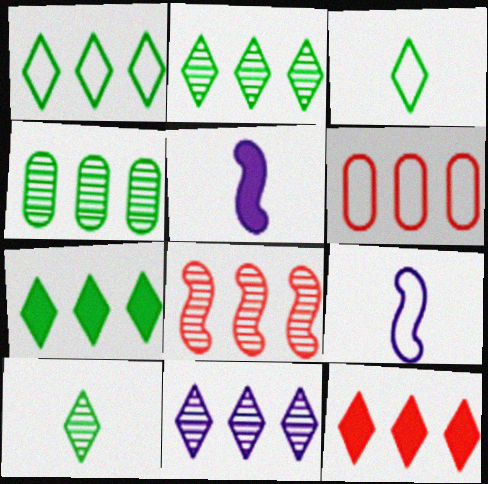[[1, 2, 7], 
[1, 11, 12], 
[4, 8, 11], 
[6, 8, 12]]